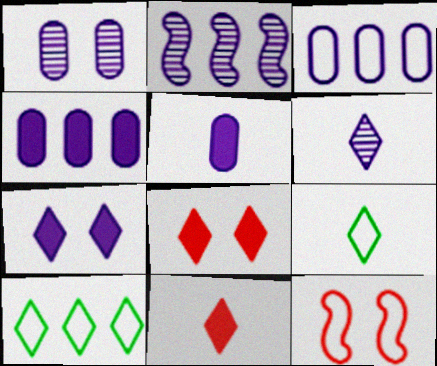[[1, 2, 6], 
[1, 3, 5], 
[3, 9, 12], 
[6, 8, 10], 
[6, 9, 11]]